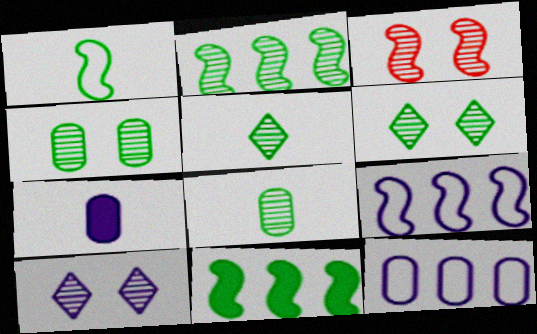[[2, 4, 5], 
[2, 6, 8], 
[3, 4, 10], 
[7, 9, 10]]